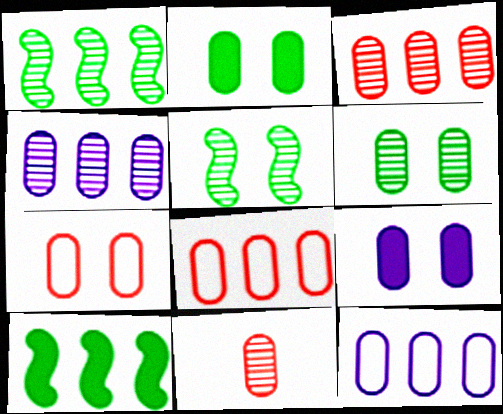[[2, 11, 12], 
[4, 6, 11], 
[6, 7, 9]]